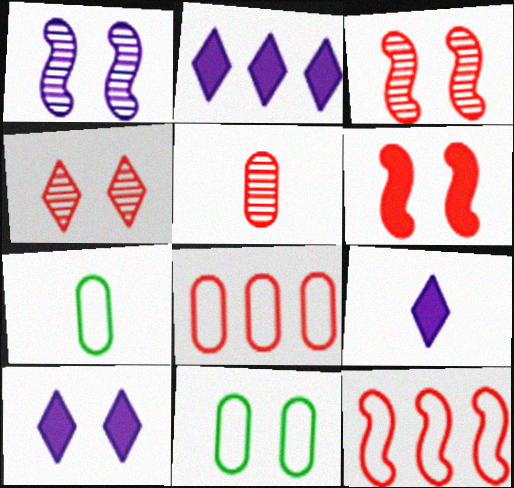[[2, 3, 7], 
[2, 9, 10], 
[3, 10, 11]]